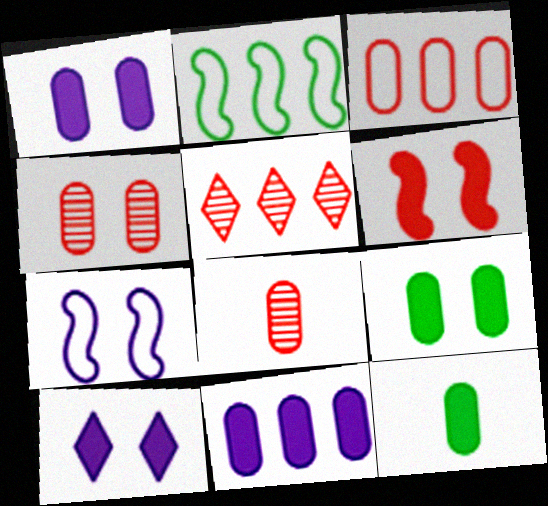[[2, 5, 11], 
[2, 8, 10], 
[5, 7, 12], 
[6, 9, 10]]